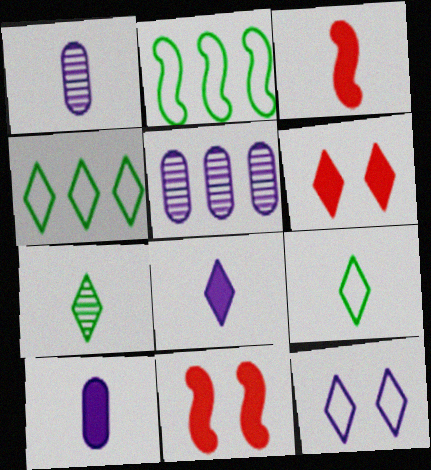[[1, 2, 6], 
[1, 3, 9], 
[1, 4, 11], 
[5, 9, 11]]